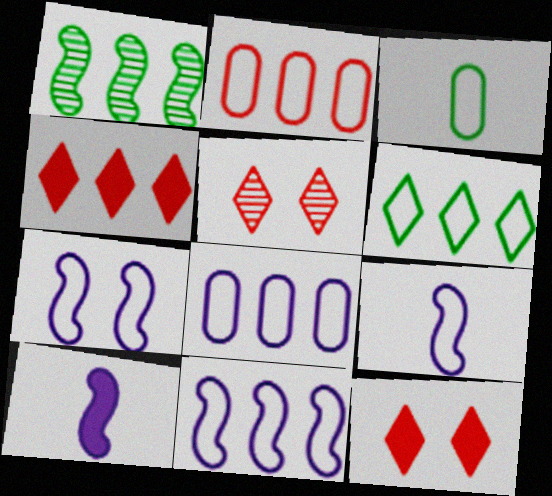[[1, 4, 8], 
[2, 6, 11], 
[7, 9, 11]]